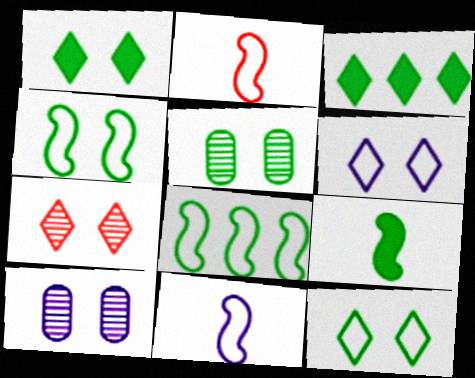[[1, 4, 5], 
[1, 6, 7], 
[2, 3, 10]]